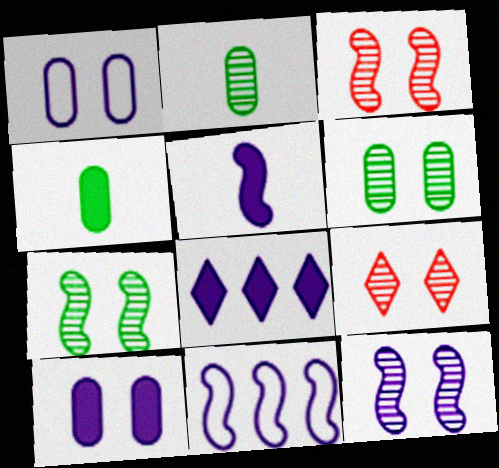[[3, 7, 12], 
[4, 9, 11], 
[5, 8, 10], 
[5, 11, 12], 
[6, 9, 12]]